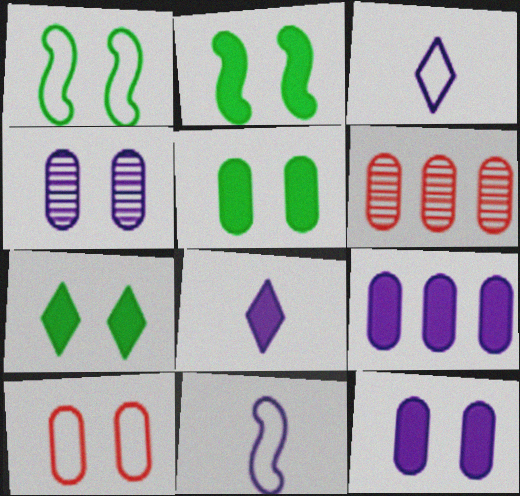[[1, 6, 8], 
[2, 3, 6], 
[2, 5, 7], 
[4, 5, 10], 
[6, 7, 11]]